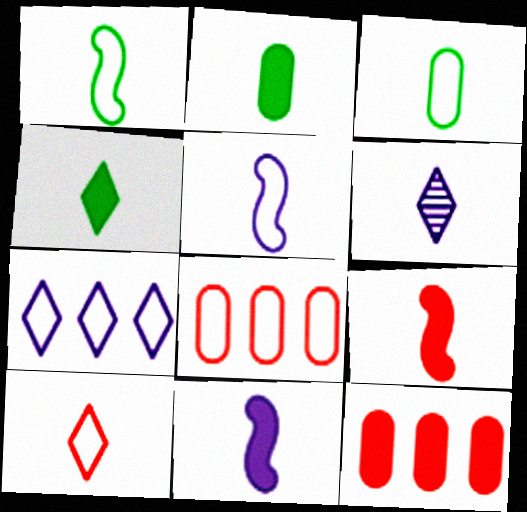[[3, 5, 10], 
[3, 6, 9], 
[4, 6, 10]]